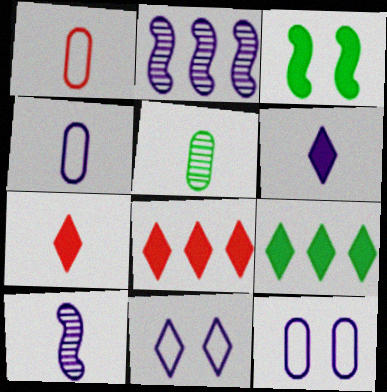[[2, 6, 12], 
[4, 6, 10]]